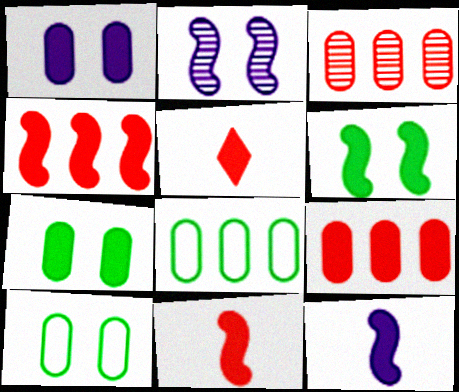[[2, 5, 8], 
[4, 6, 12]]